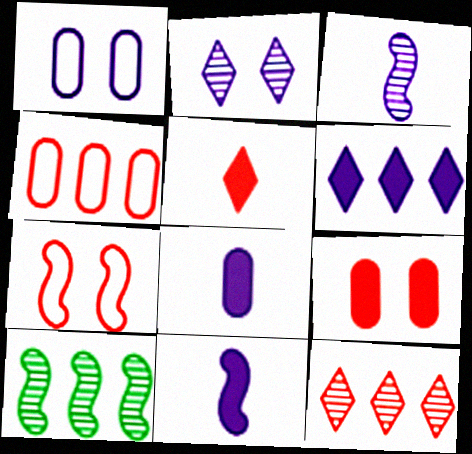[[1, 3, 6], 
[1, 5, 10], 
[4, 6, 10], 
[7, 10, 11]]